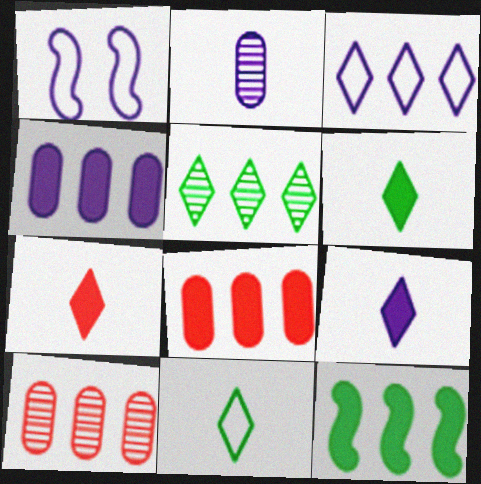[[1, 6, 10], 
[3, 10, 12], 
[6, 7, 9]]